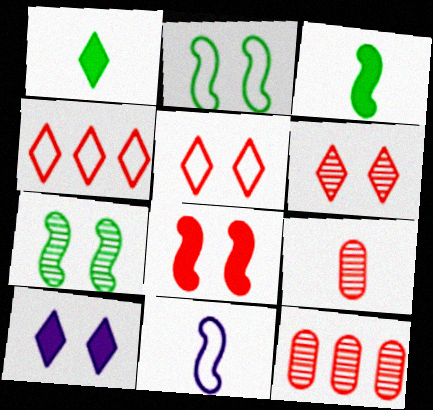[[1, 9, 11], 
[4, 8, 9]]